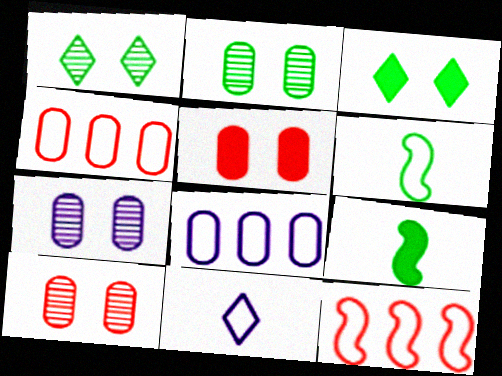[[2, 7, 10]]